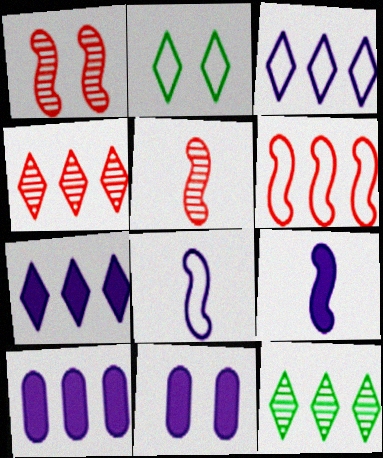[[1, 2, 11], 
[2, 5, 10], 
[6, 10, 12], 
[7, 9, 11]]